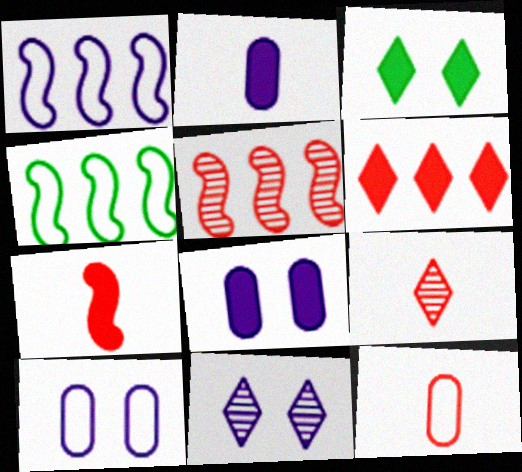[[1, 2, 11], 
[4, 8, 9], 
[7, 9, 12]]